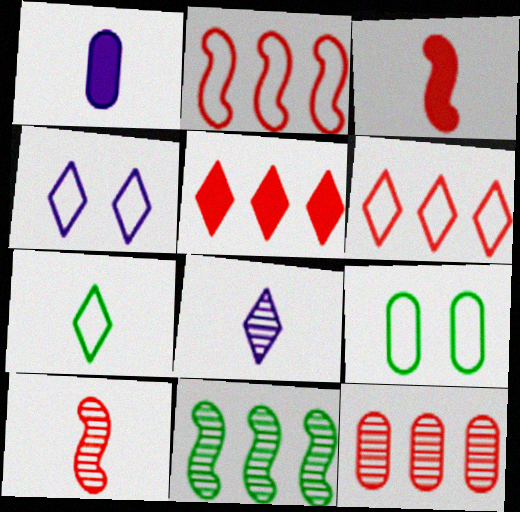[[1, 7, 10], 
[1, 9, 12], 
[2, 5, 12], 
[4, 6, 7]]